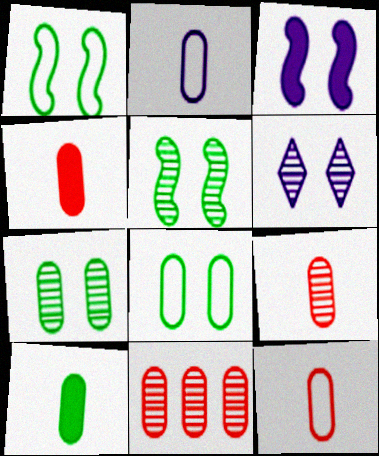[[2, 9, 10], 
[4, 9, 12]]